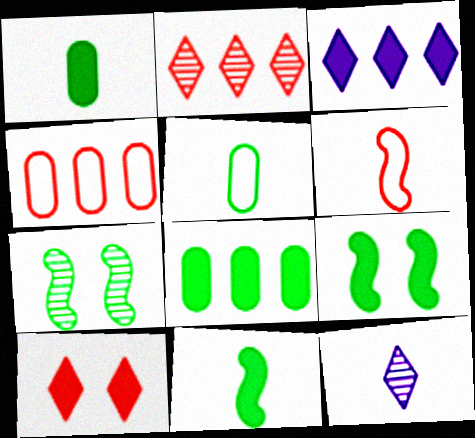[[1, 6, 12], 
[4, 9, 12]]